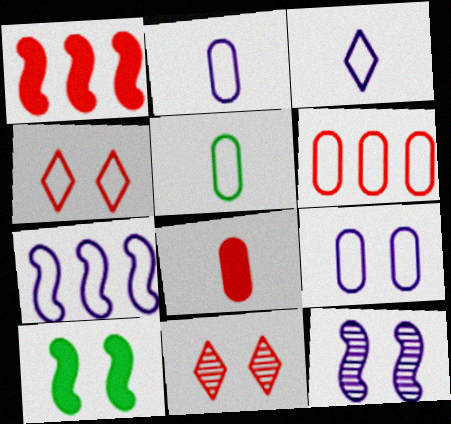[[3, 7, 9], 
[4, 5, 7], 
[5, 6, 9], 
[9, 10, 11]]